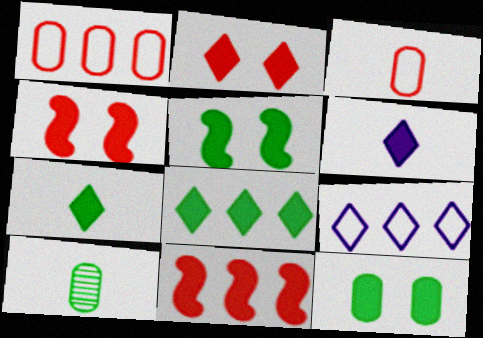[[2, 6, 8], 
[4, 9, 10], 
[6, 11, 12]]